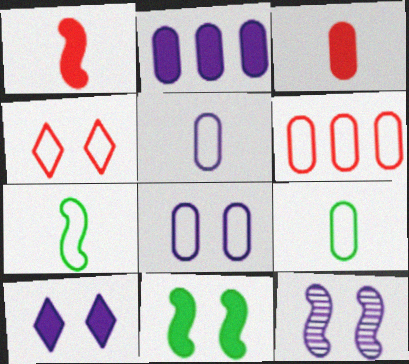[[6, 8, 9], 
[8, 10, 12]]